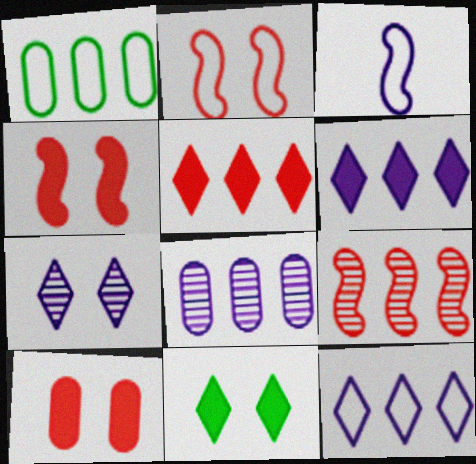[[1, 6, 9]]